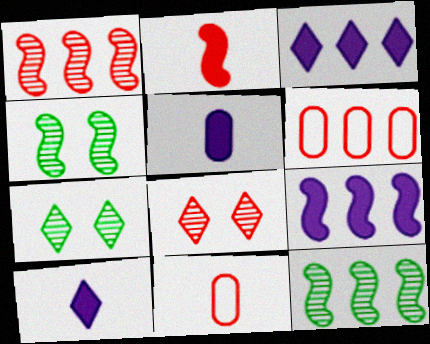[[2, 6, 8], 
[3, 4, 11], 
[3, 6, 12], 
[4, 6, 10], 
[7, 9, 11]]